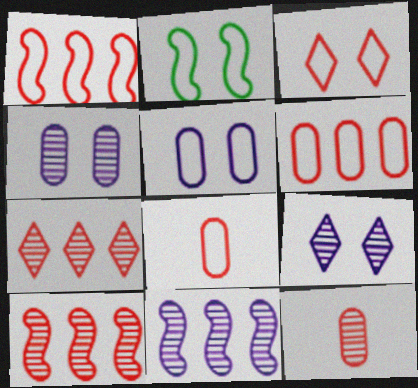[[1, 3, 8], 
[2, 3, 5]]